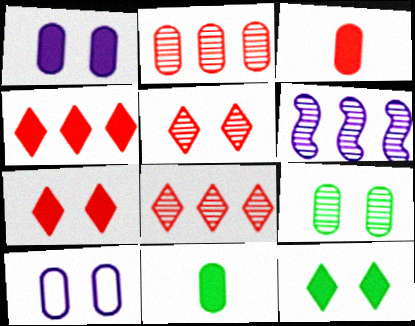[[2, 10, 11]]